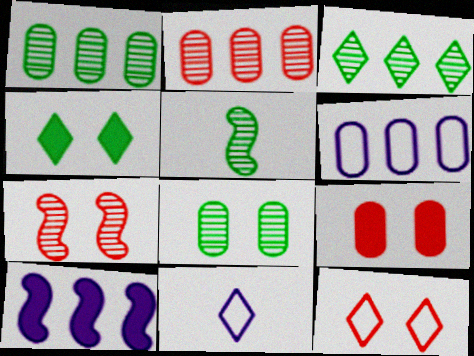[[3, 5, 8], 
[7, 9, 12]]